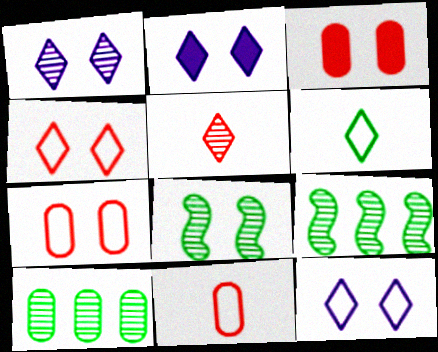[[1, 2, 12], 
[2, 7, 8], 
[2, 9, 11], 
[3, 8, 12]]